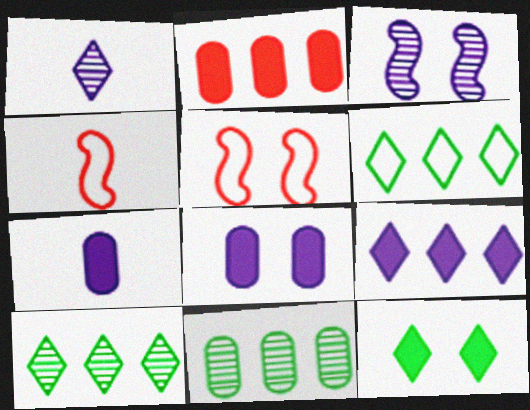[[4, 8, 10], 
[5, 7, 10]]